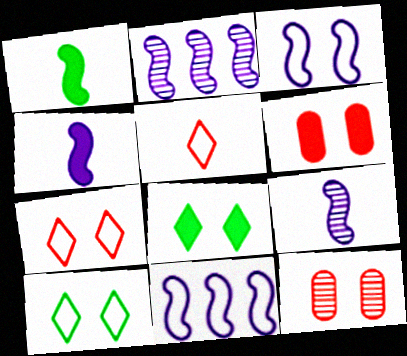[[2, 3, 4], 
[3, 8, 12]]